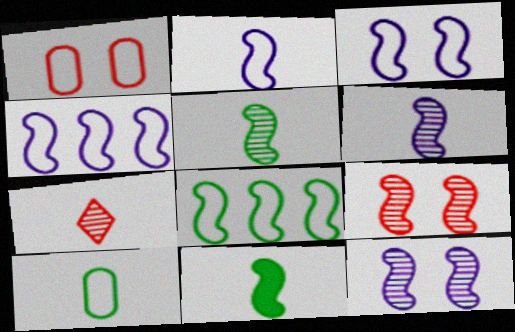[[2, 3, 4], 
[4, 9, 11]]